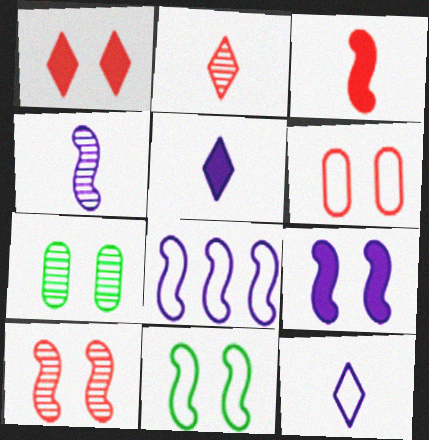[[1, 6, 10], 
[4, 8, 9], 
[9, 10, 11]]